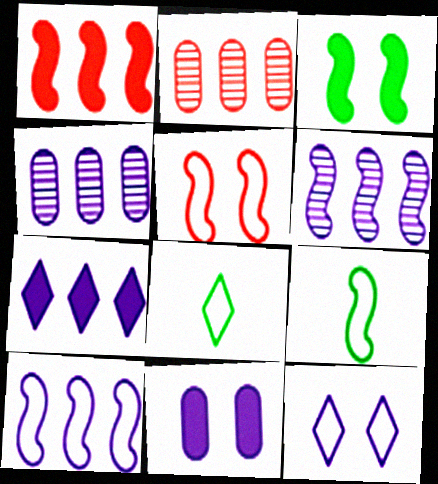[[4, 7, 10], 
[5, 9, 10]]